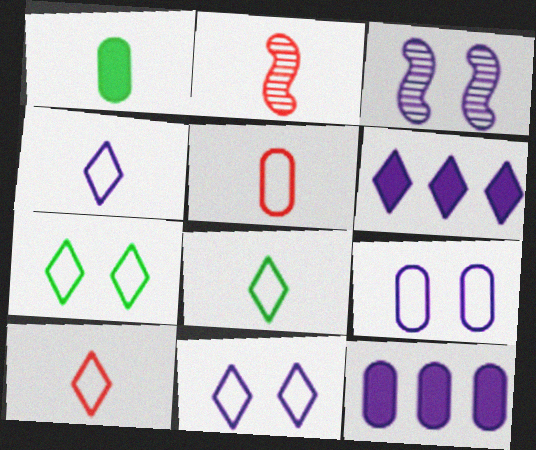[[1, 2, 4], 
[2, 7, 12], 
[3, 4, 12], 
[4, 8, 10]]